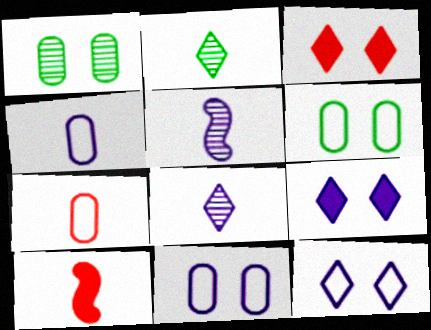[[2, 4, 10]]